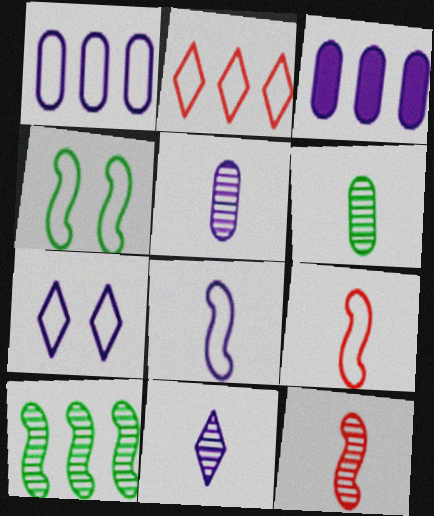[[1, 7, 8], 
[2, 3, 10], 
[6, 11, 12]]